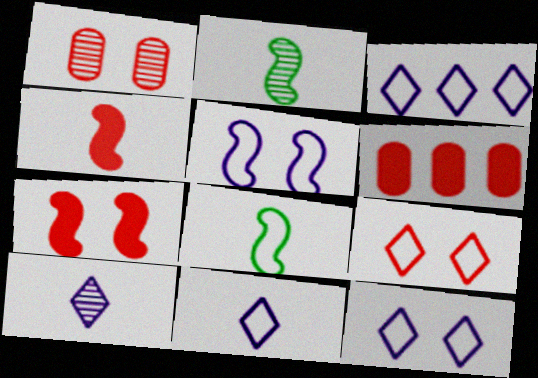[[1, 7, 9], 
[2, 6, 12], 
[3, 11, 12]]